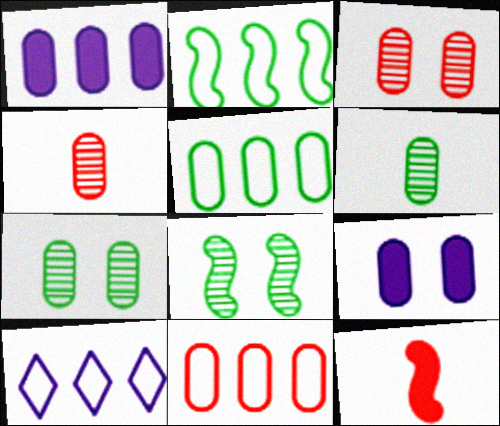[[2, 10, 11], 
[4, 5, 9], 
[6, 9, 11], 
[7, 10, 12]]